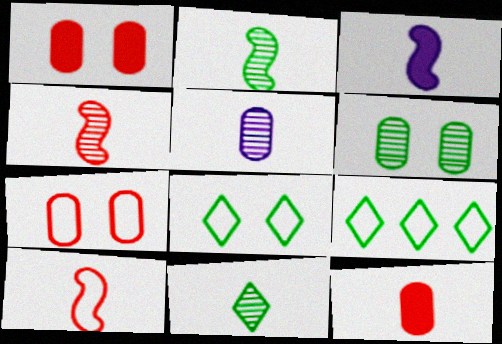[[2, 3, 10], 
[4, 5, 11]]